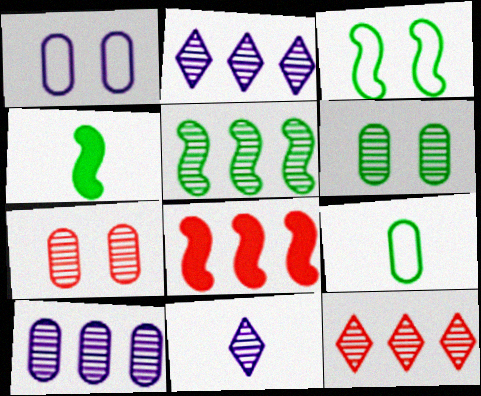[[1, 4, 12], 
[3, 4, 5], 
[5, 7, 11], 
[5, 10, 12]]